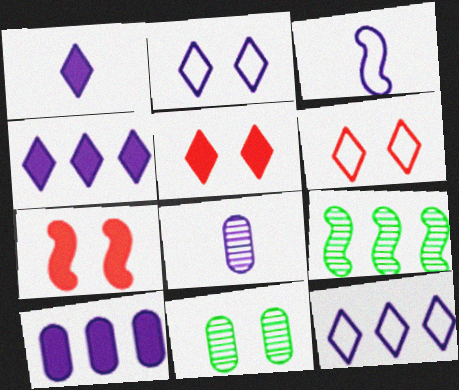[[1, 3, 8], 
[2, 7, 11], 
[3, 7, 9]]